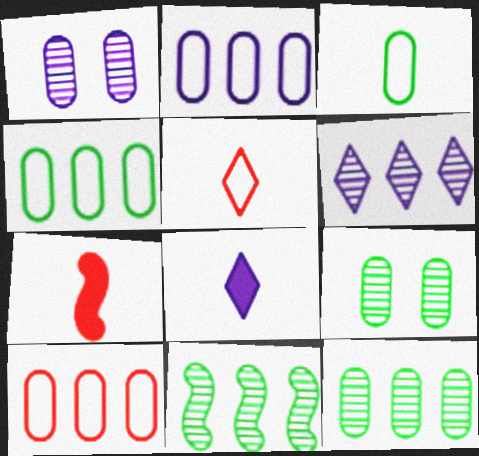[[2, 4, 10]]